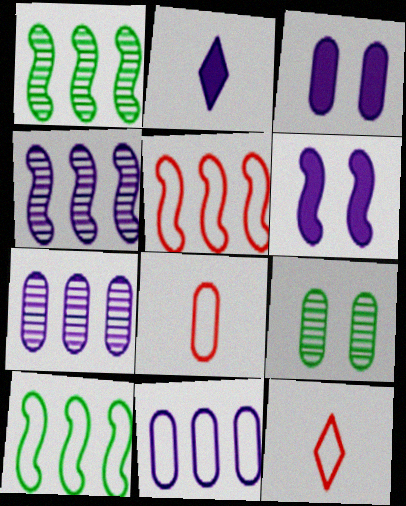[[1, 3, 12], 
[2, 5, 9]]